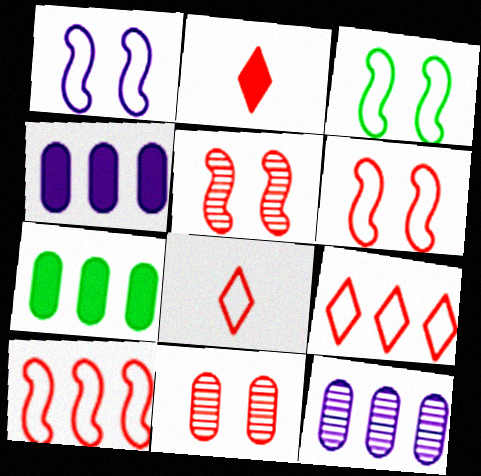[[1, 3, 6], 
[2, 3, 12], 
[2, 10, 11]]